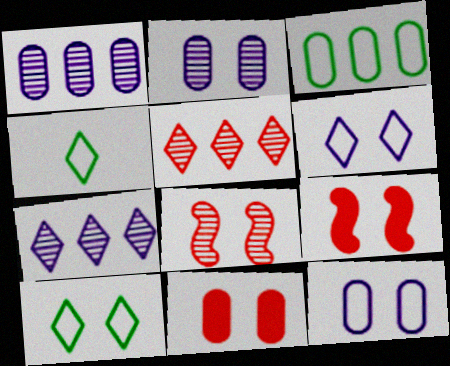[[1, 4, 9], 
[2, 9, 10]]